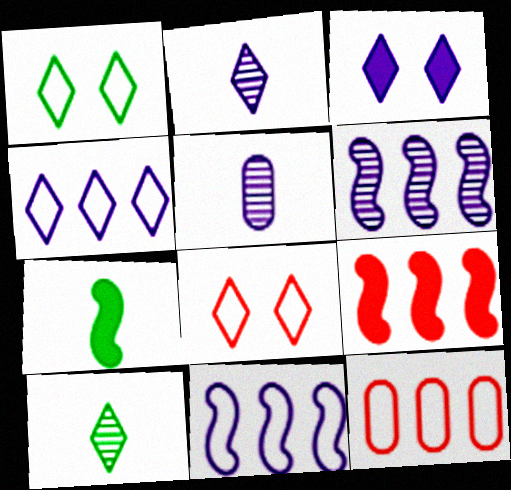[[1, 5, 9], 
[2, 3, 4], 
[3, 5, 11]]